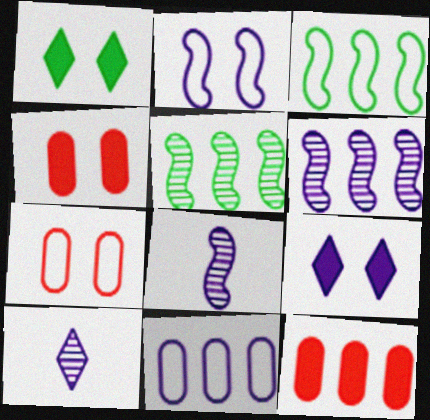[[3, 4, 10], 
[8, 9, 11]]